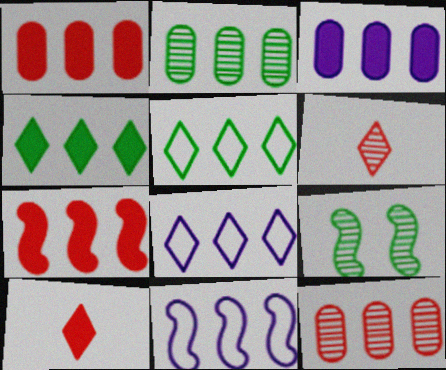[[2, 7, 8], 
[3, 4, 7], 
[4, 11, 12]]